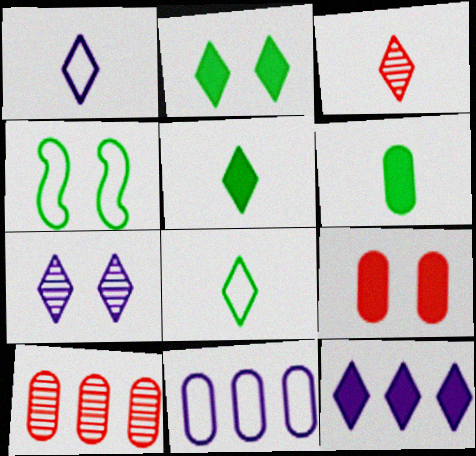[[1, 3, 5], 
[1, 7, 12], 
[4, 7, 9]]